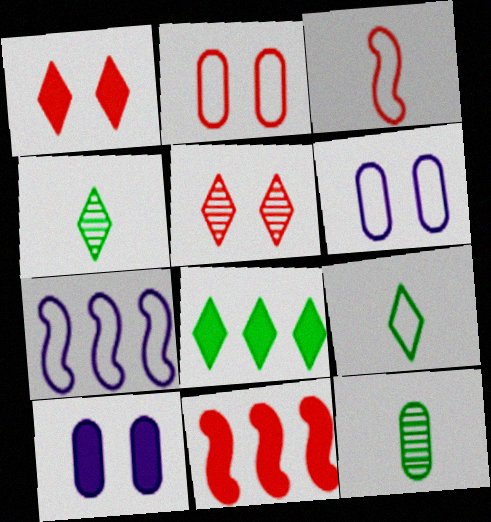[[1, 7, 12], 
[2, 7, 9], 
[4, 6, 11]]